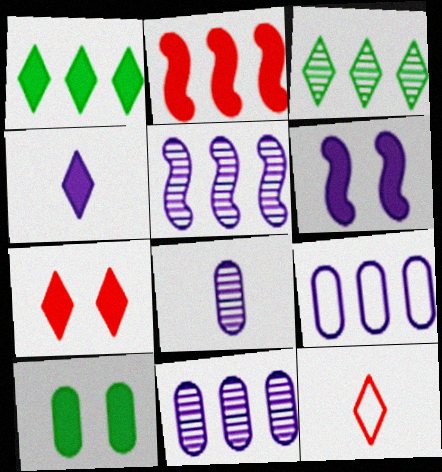[[1, 4, 7], 
[2, 3, 9], 
[2, 4, 10], 
[5, 10, 12], 
[6, 7, 10]]